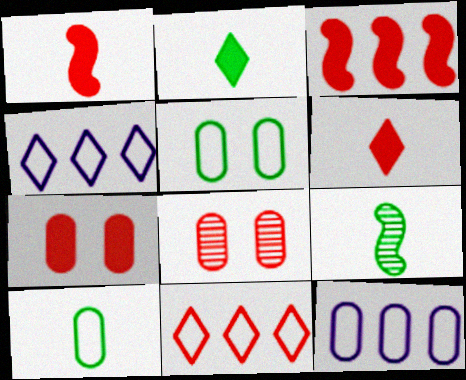[[1, 8, 11], 
[2, 9, 10], 
[3, 6, 7], 
[4, 7, 9]]